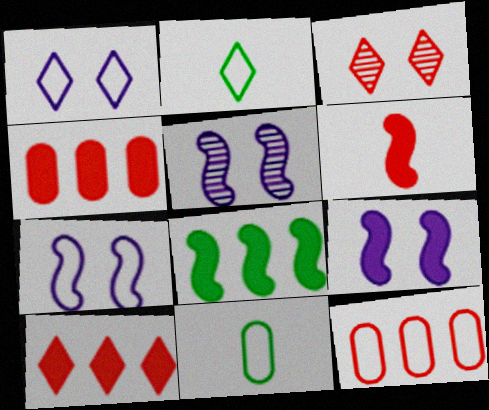[[2, 4, 5], 
[2, 7, 12], 
[3, 6, 12], 
[5, 7, 9], 
[5, 10, 11], 
[6, 8, 9]]